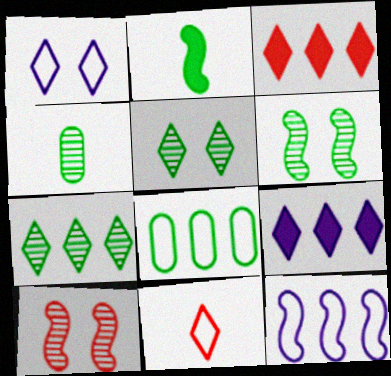[[2, 5, 8], 
[2, 10, 12], 
[4, 6, 7], 
[5, 9, 11]]